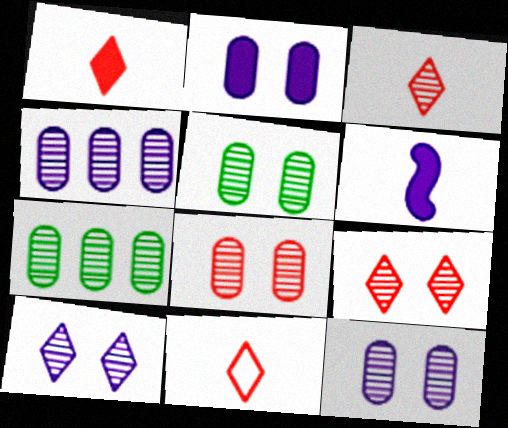[[1, 3, 11], 
[5, 8, 12]]